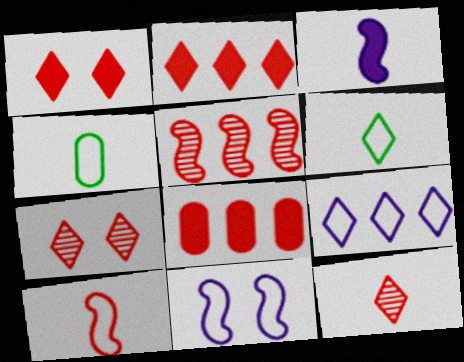[[3, 4, 12], 
[7, 8, 10]]